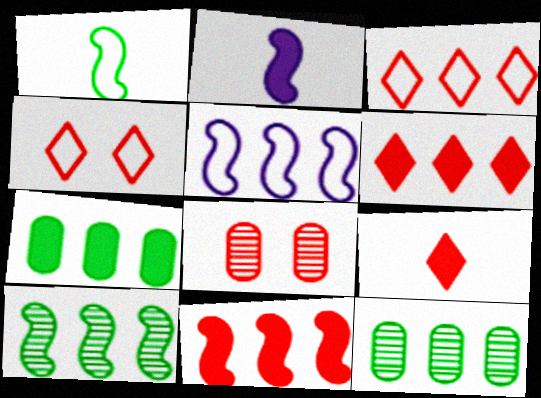[[2, 4, 12], 
[5, 6, 12], 
[5, 10, 11]]